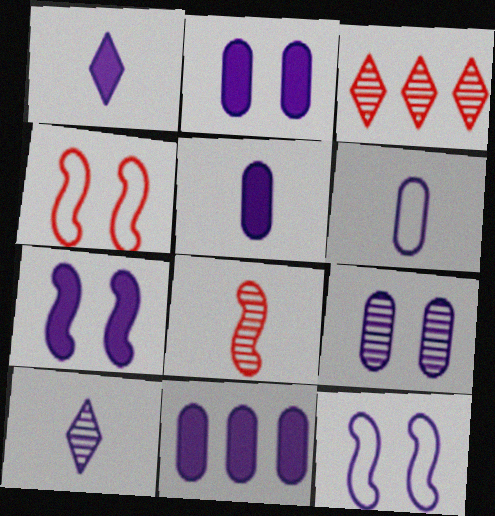[[1, 7, 11], 
[2, 5, 11], 
[6, 9, 11], 
[10, 11, 12]]